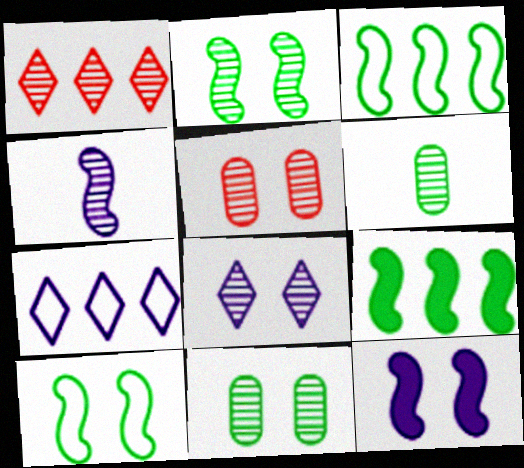[[1, 4, 11], 
[2, 5, 8]]